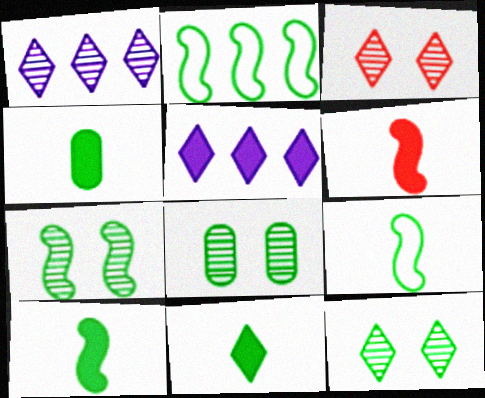[[2, 4, 12], 
[2, 7, 10], 
[2, 8, 11], 
[4, 10, 11], 
[7, 8, 12]]